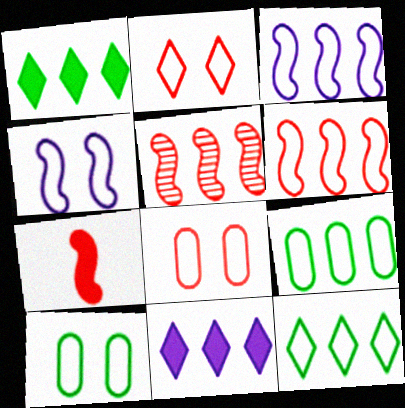[[2, 4, 10], 
[5, 9, 11]]